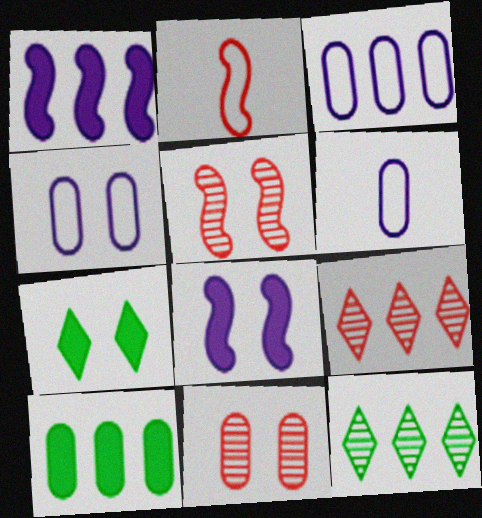[[3, 4, 6], 
[4, 5, 7], 
[6, 10, 11]]